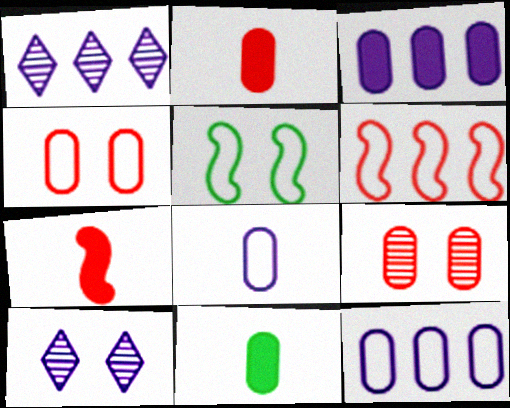[[1, 2, 5], 
[6, 10, 11], 
[9, 11, 12]]